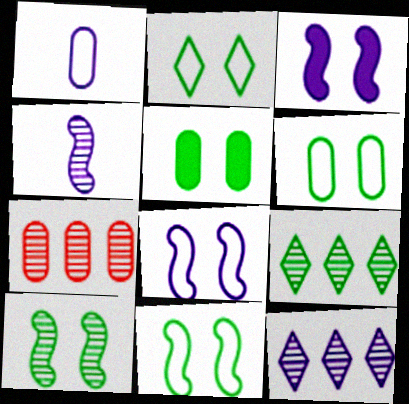[[1, 3, 12], 
[1, 5, 7], 
[2, 5, 10], 
[2, 6, 11]]